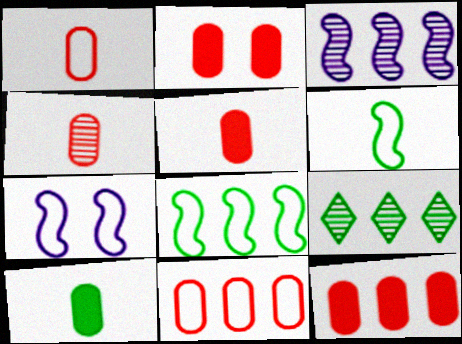[[1, 4, 5], 
[2, 4, 11], 
[2, 5, 12], 
[5, 7, 9]]